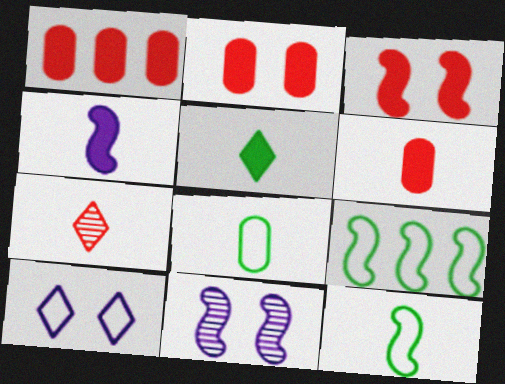[[1, 2, 6], 
[4, 5, 6], 
[4, 7, 8]]